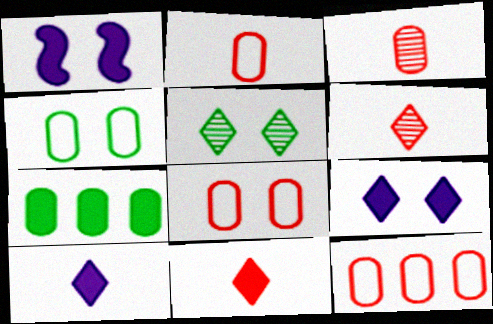[[1, 5, 8], 
[1, 7, 11], 
[2, 8, 12]]